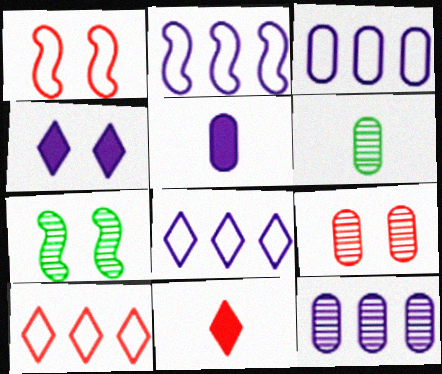[[2, 3, 8], 
[3, 7, 11], 
[5, 7, 10], 
[6, 9, 12]]